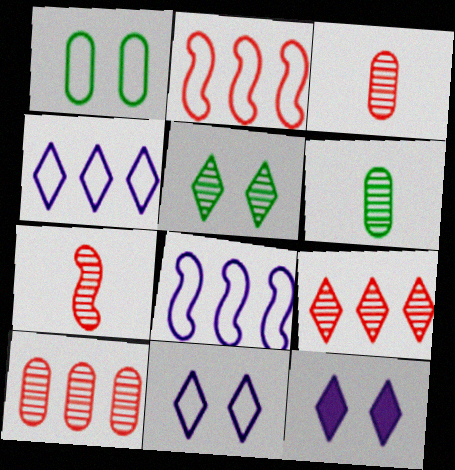[[2, 6, 12]]